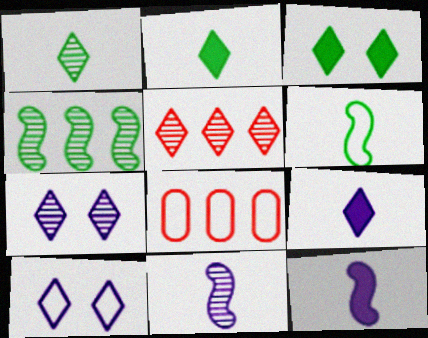[[1, 5, 7], 
[2, 5, 10], 
[3, 8, 11], 
[6, 8, 10]]